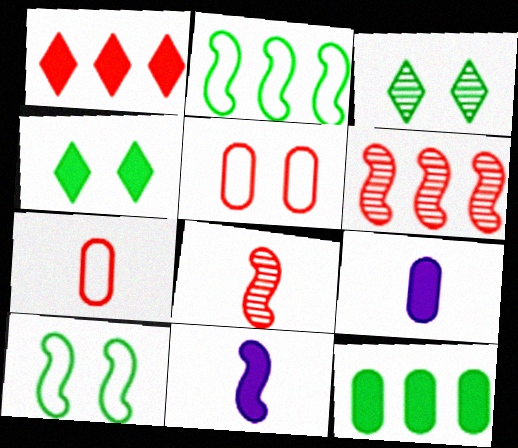[[1, 5, 8], 
[6, 10, 11]]